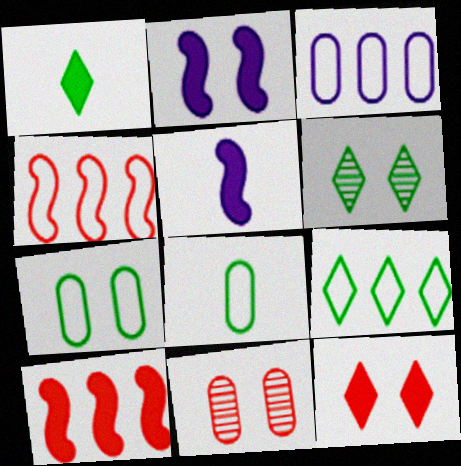[[1, 6, 9], 
[3, 4, 9], 
[5, 9, 11]]